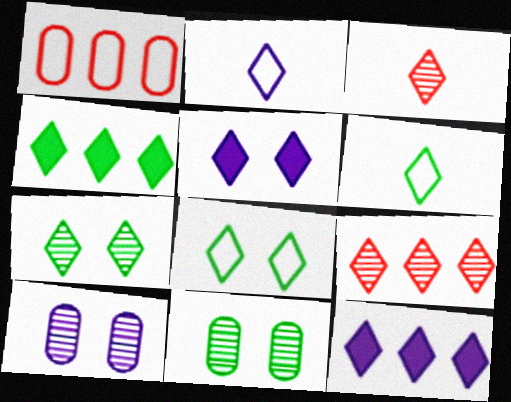[[3, 8, 12], 
[4, 6, 7], 
[5, 6, 9]]